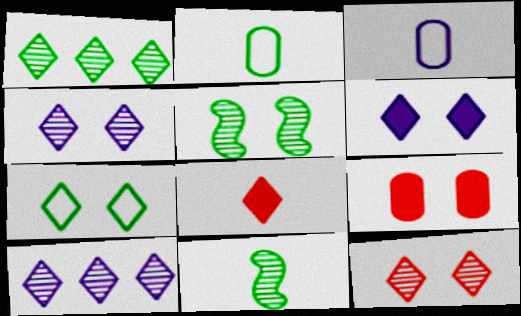[[3, 8, 11], 
[6, 7, 12], 
[7, 8, 10]]